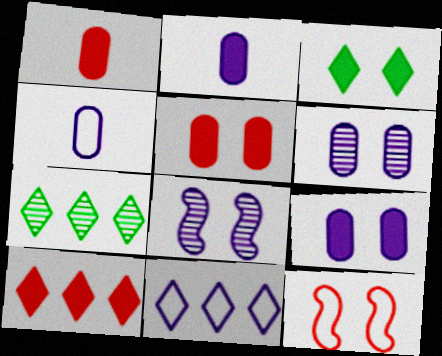[[2, 7, 12], 
[2, 8, 11], 
[3, 6, 12], 
[7, 10, 11]]